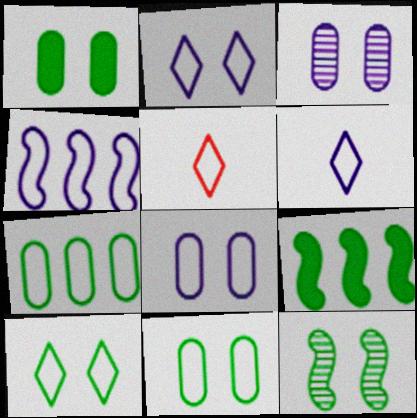[[1, 10, 12], 
[3, 5, 9], 
[4, 5, 11], 
[4, 6, 8]]